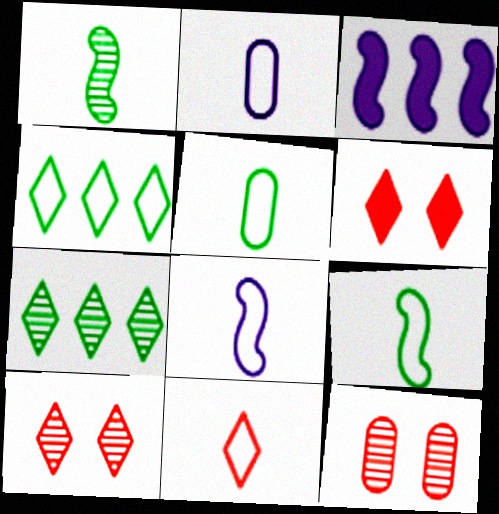[[2, 9, 11], 
[3, 5, 10], 
[5, 8, 11]]